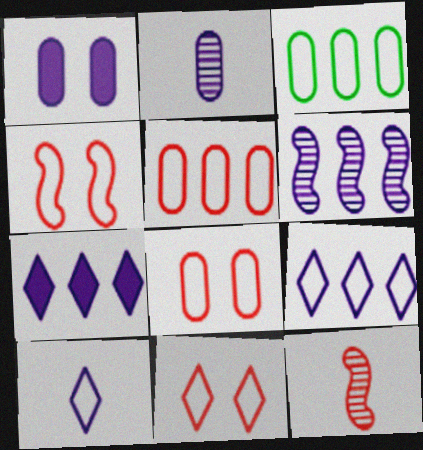[[1, 6, 10], 
[3, 4, 10], 
[4, 8, 11]]